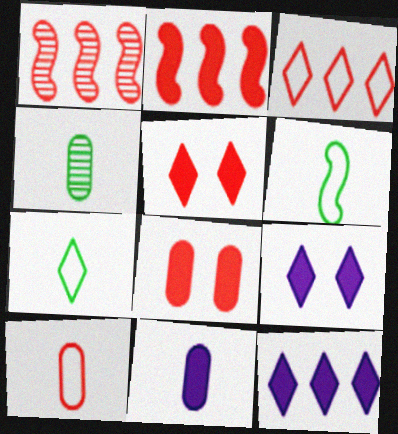[[1, 5, 10], 
[4, 10, 11]]